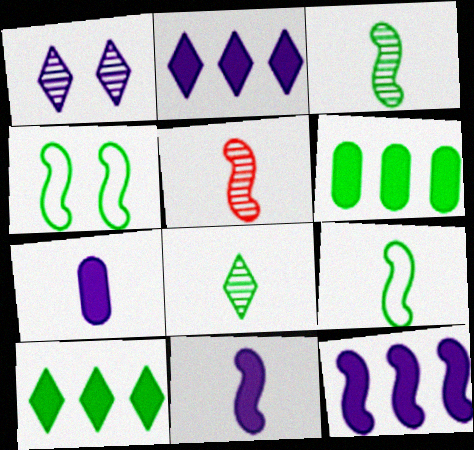[[4, 5, 12], 
[4, 6, 8], 
[5, 9, 11]]